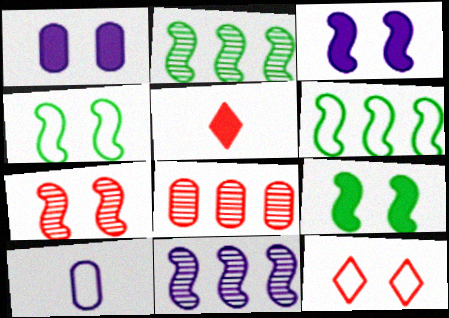[[3, 4, 7], 
[6, 10, 12]]